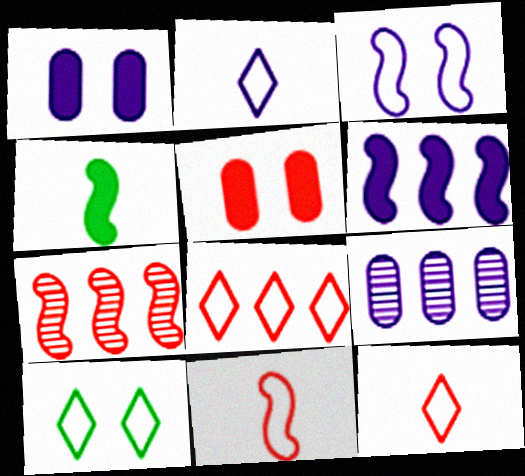[[2, 8, 10], 
[3, 4, 7], 
[5, 7, 12]]